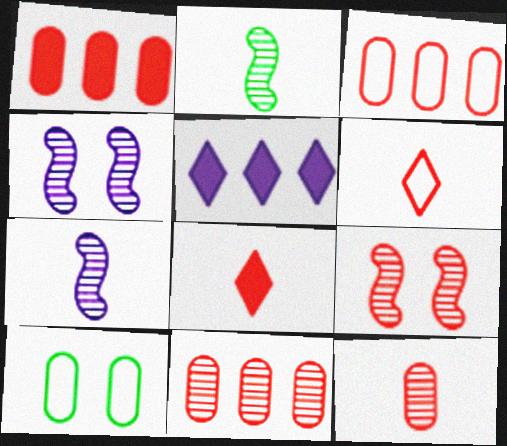[[1, 3, 11], 
[1, 6, 9], 
[3, 8, 9]]